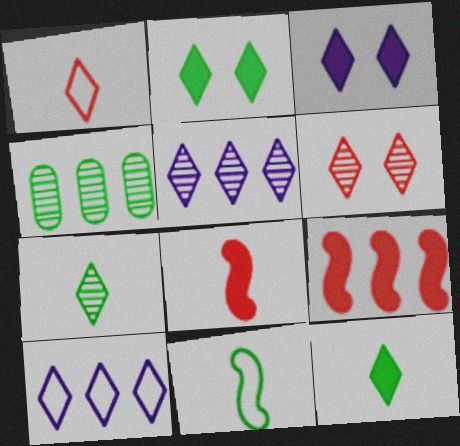[[1, 2, 5], 
[2, 4, 11], 
[4, 9, 10], 
[5, 6, 7], 
[6, 10, 12]]